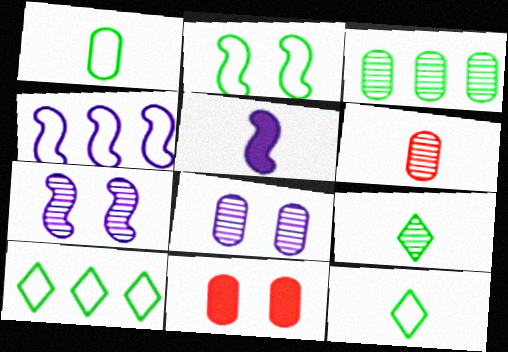[[1, 2, 10], 
[3, 6, 8], 
[4, 5, 7], 
[4, 9, 11], 
[5, 6, 12]]